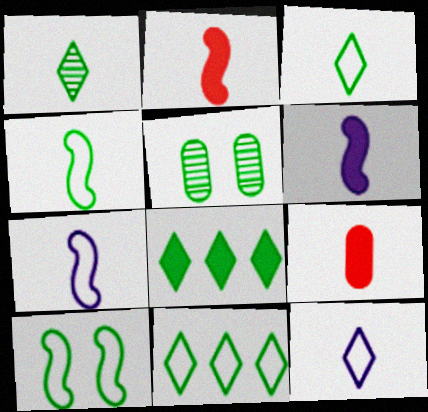[[1, 7, 9], 
[4, 5, 8]]